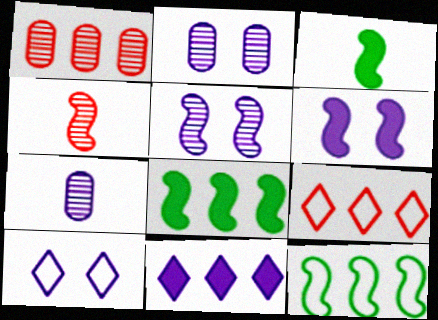[[1, 3, 10], 
[1, 11, 12], 
[2, 3, 9], 
[2, 6, 10], 
[4, 6, 12]]